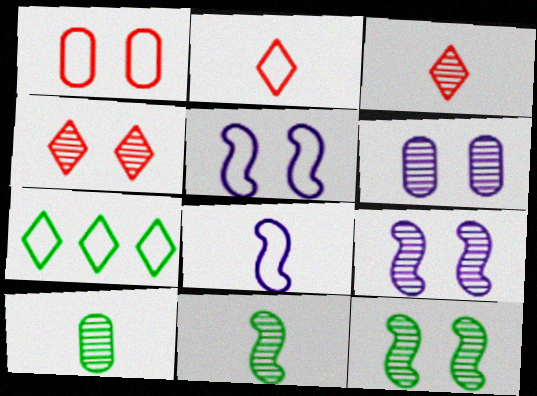[[1, 7, 8], 
[4, 6, 12]]